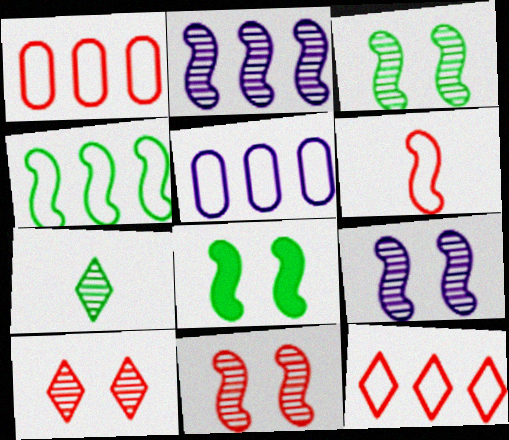[[2, 6, 8], 
[3, 9, 11], 
[4, 5, 12]]